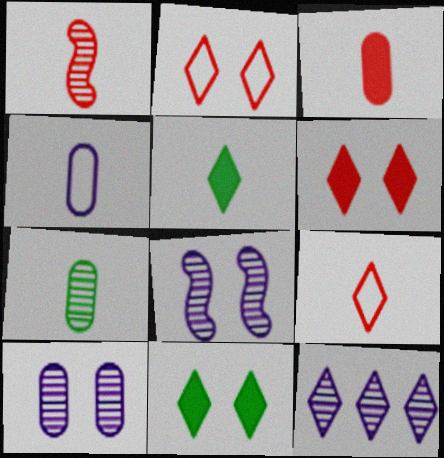[[1, 3, 9], 
[1, 4, 5], 
[2, 5, 12], 
[3, 4, 7], 
[9, 11, 12]]